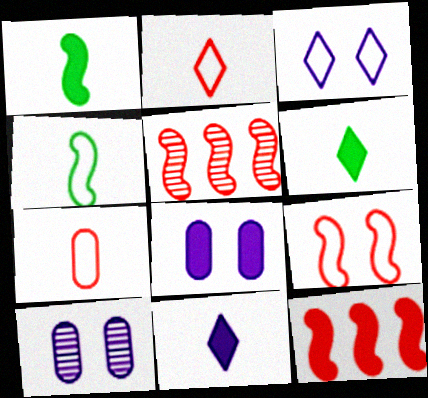[[6, 8, 12]]